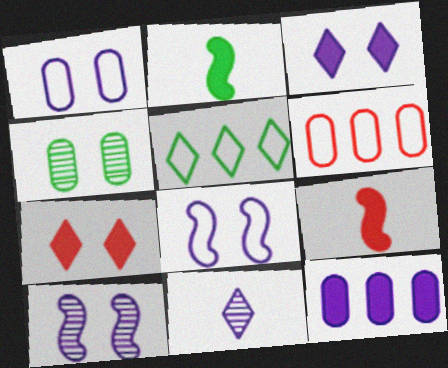[[1, 3, 10], 
[2, 4, 5], 
[2, 7, 12], 
[4, 7, 8], 
[5, 7, 11], 
[8, 11, 12]]